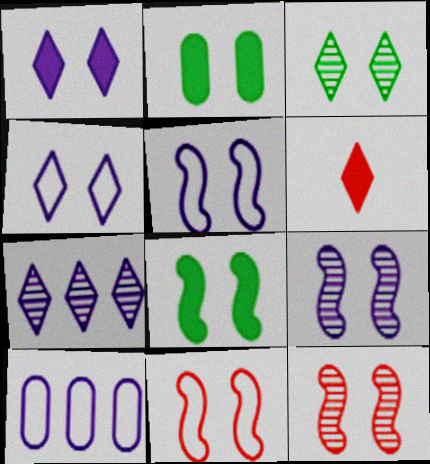[[2, 4, 12], 
[5, 8, 12], 
[8, 9, 11]]